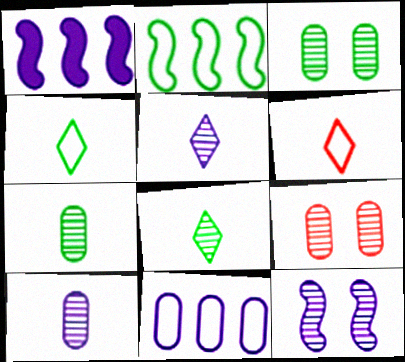[[1, 3, 6], 
[1, 4, 9]]